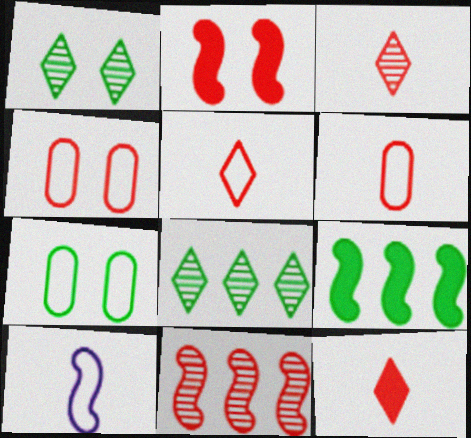[[3, 5, 12], 
[4, 11, 12]]